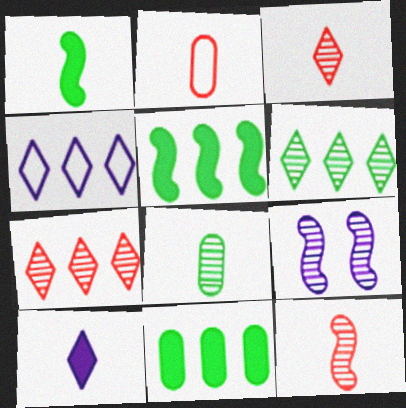[[7, 8, 9]]